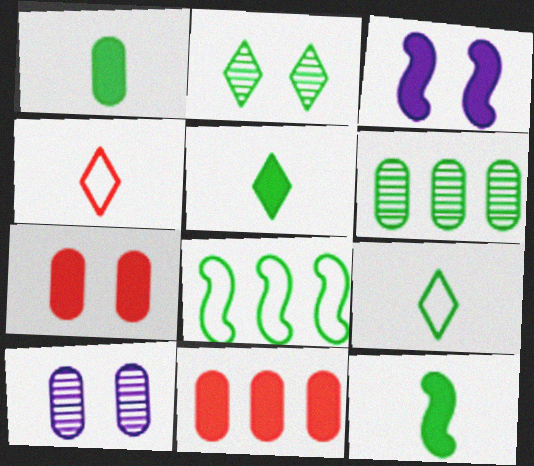[[1, 2, 8], 
[1, 5, 12], 
[3, 4, 6], 
[3, 5, 11]]